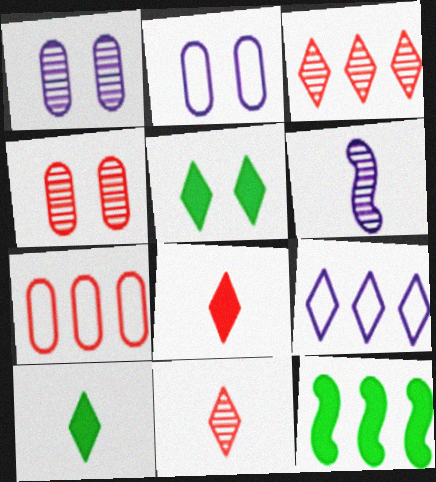[[2, 11, 12], 
[5, 6, 7], 
[5, 9, 11]]